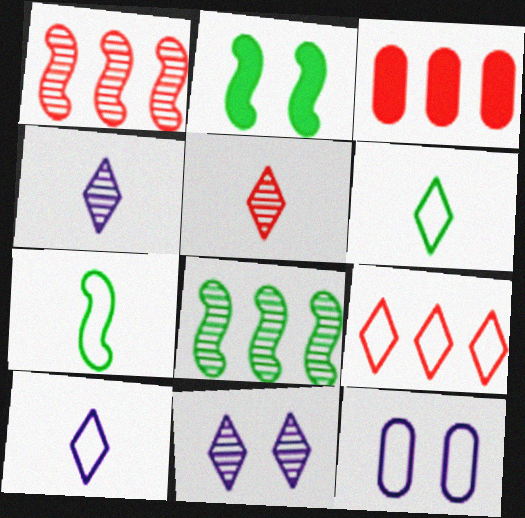[[1, 3, 9], 
[2, 7, 8], 
[3, 7, 11], 
[7, 9, 12]]